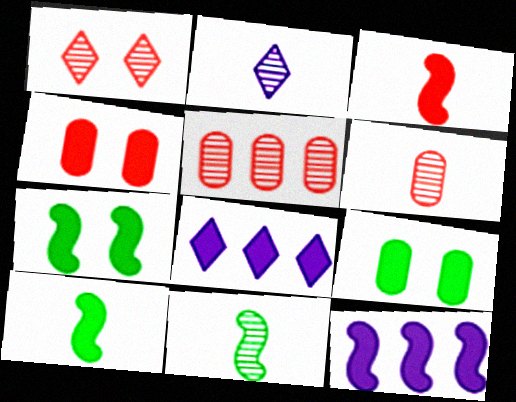[[2, 6, 11], 
[3, 7, 12], 
[3, 8, 9], 
[4, 8, 10]]